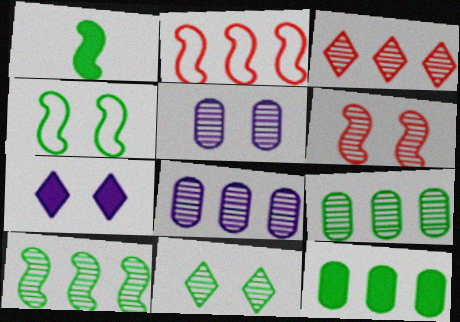[[1, 4, 10], 
[3, 8, 10], 
[5, 6, 11]]